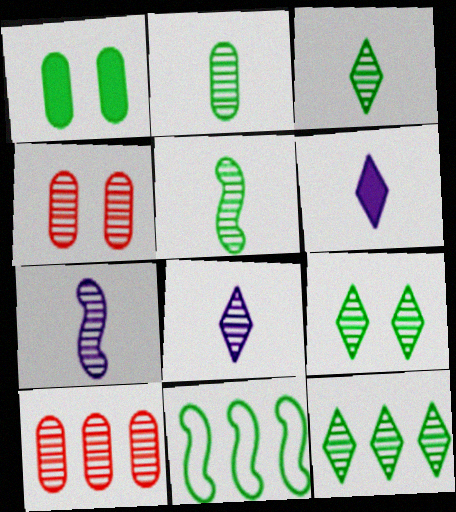[[1, 3, 11], 
[2, 3, 5], 
[3, 9, 12], 
[4, 6, 11], 
[4, 7, 12], 
[7, 9, 10]]